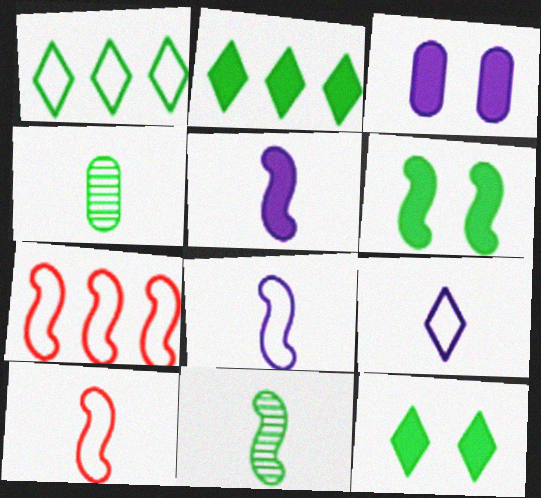[[1, 4, 6], 
[5, 10, 11]]